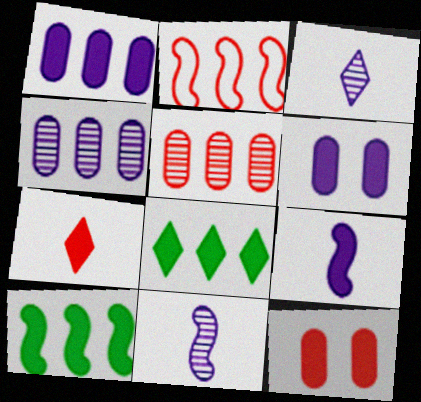[[2, 4, 8], 
[6, 7, 10], 
[8, 9, 12]]